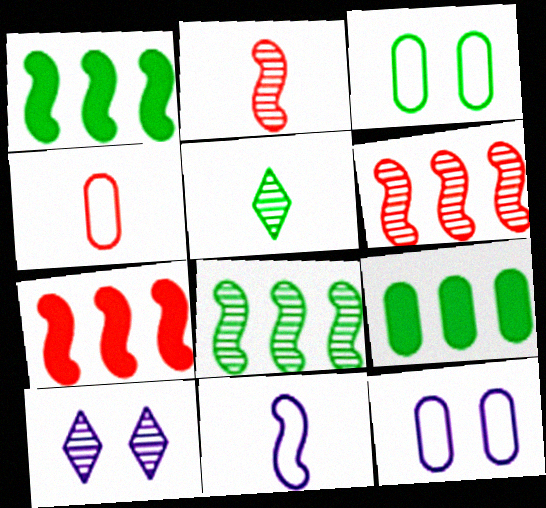[[1, 3, 5], 
[1, 4, 10], 
[5, 7, 12]]